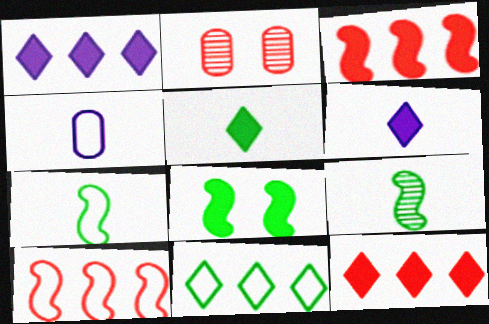[[1, 2, 7]]